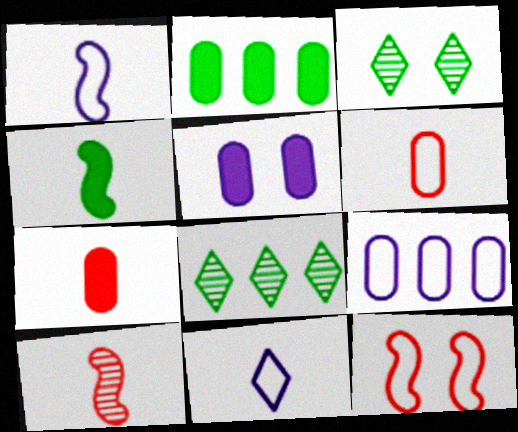[[1, 4, 10], 
[2, 5, 7], 
[3, 5, 12]]